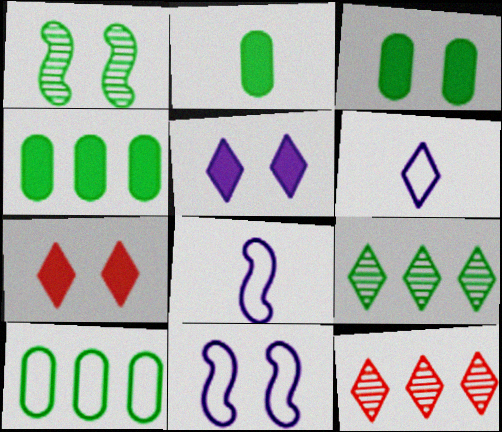[[2, 3, 4], 
[2, 11, 12], 
[3, 8, 12], 
[6, 7, 9]]